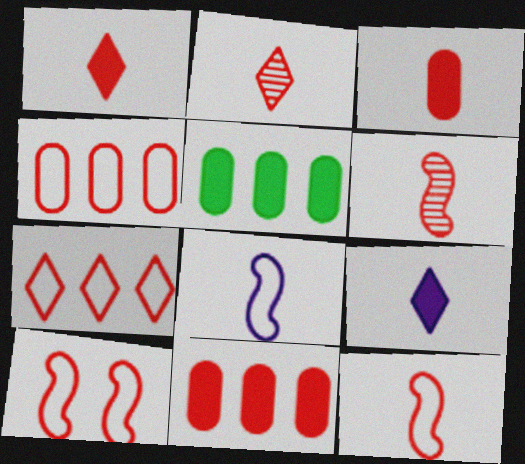[[2, 3, 12], 
[2, 10, 11]]